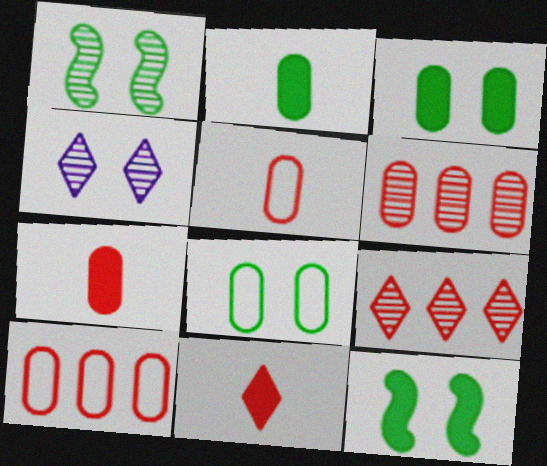[]